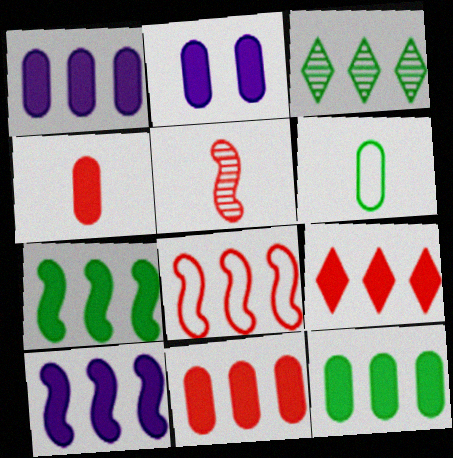[[1, 3, 8], 
[1, 7, 9], 
[1, 11, 12], 
[2, 4, 12], 
[9, 10, 12]]